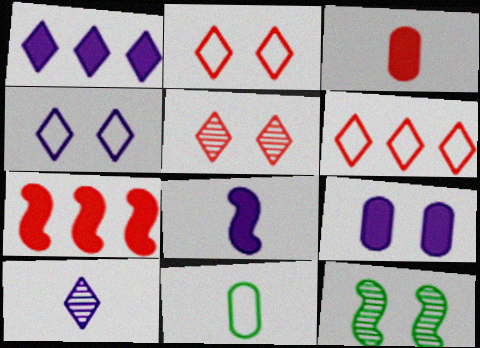[[1, 4, 10], 
[1, 8, 9], 
[2, 9, 12]]